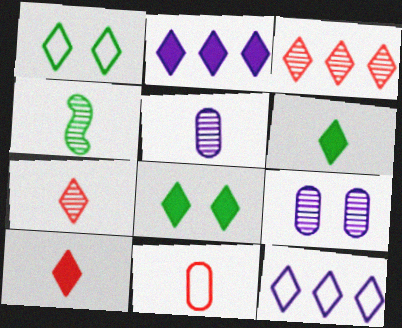[[1, 2, 7], 
[2, 8, 10], 
[3, 4, 9], 
[4, 5, 7], 
[7, 8, 12]]